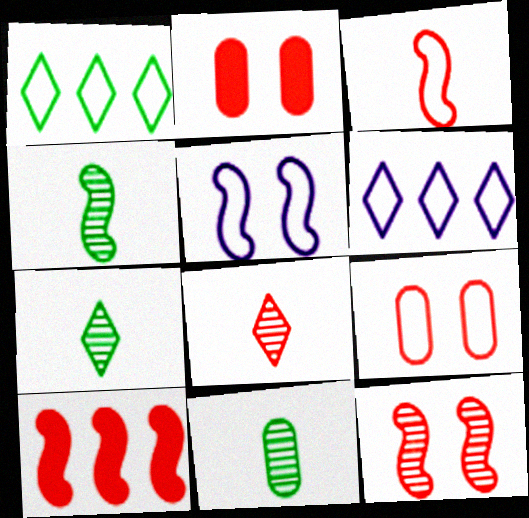[[2, 4, 6], 
[3, 10, 12], 
[4, 5, 10], 
[4, 7, 11], 
[8, 9, 10]]